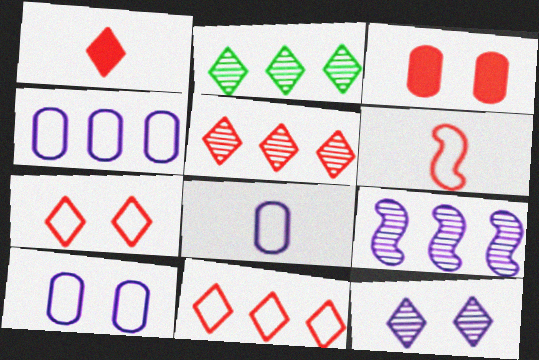[[1, 5, 7], 
[3, 5, 6], 
[4, 8, 10]]